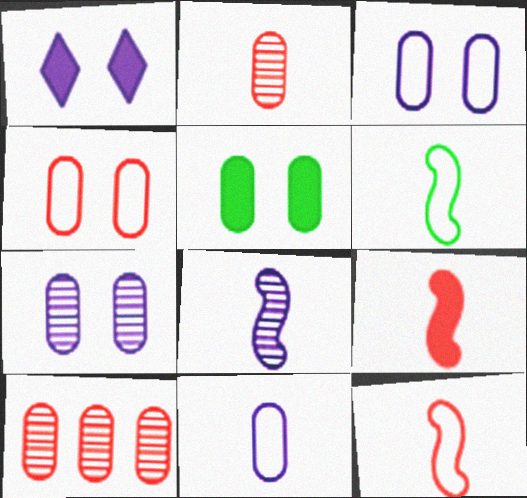[[1, 6, 10], 
[4, 5, 7], 
[5, 10, 11], 
[6, 8, 9]]